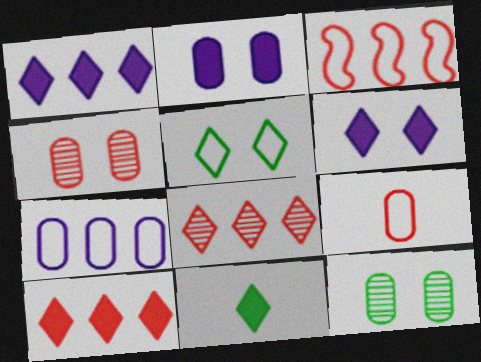[[6, 10, 11]]